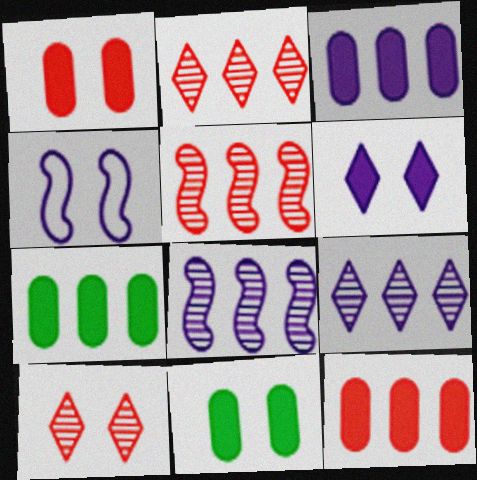[[3, 7, 12], 
[4, 10, 11]]